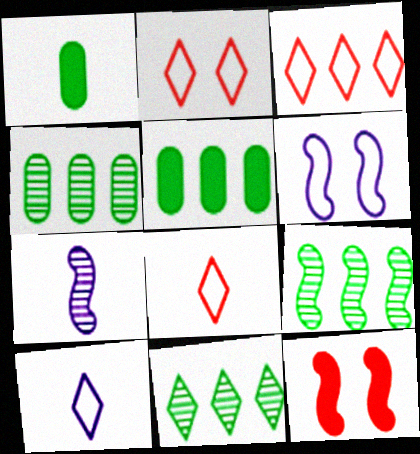[[1, 7, 8], 
[2, 3, 8], 
[2, 5, 7], 
[4, 9, 11], 
[4, 10, 12]]